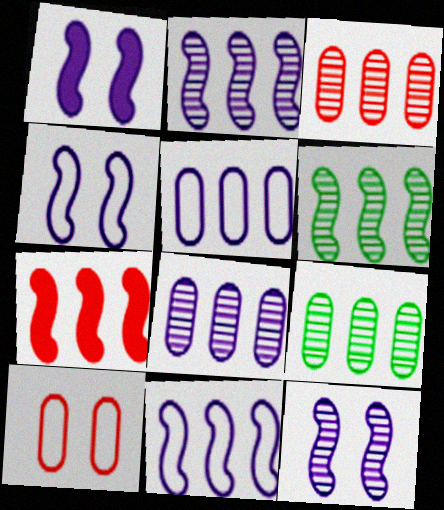[[1, 4, 12], 
[3, 8, 9], 
[6, 7, 11]]